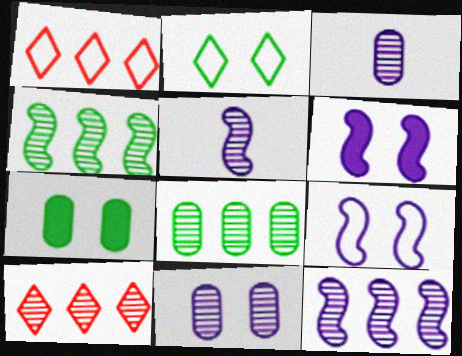[[1, 5, 7], 
[8, 10, 12]]